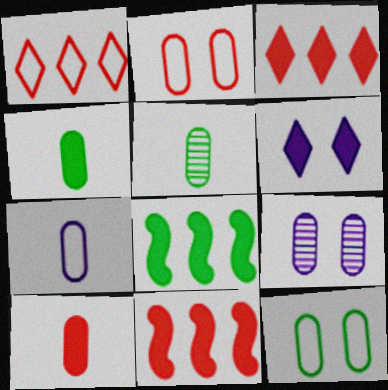[[4, 6, 11], 
[5, 7, 10], 
[6, 8, 10]]